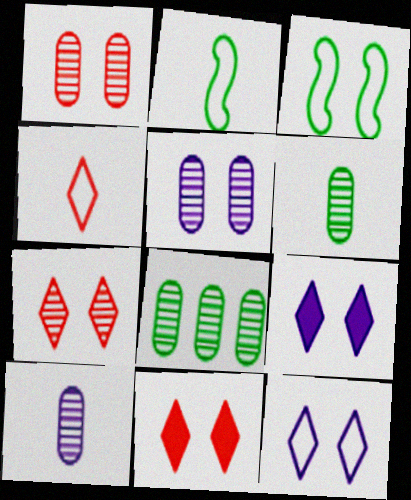[[1, 3, 9], 
[1, 8, 10], 
[3, 5, 11]]